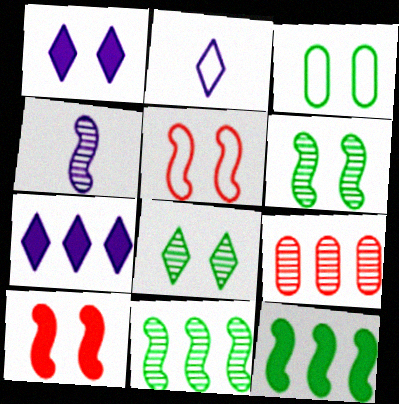[[4, 5, 12], 
[4, 8, 9]]